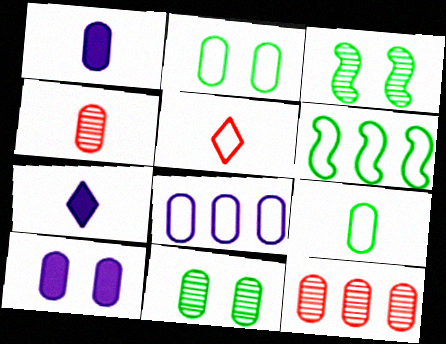[[1, 2, 12], 
[1, 4, 9], 
[9, 10, 12]]